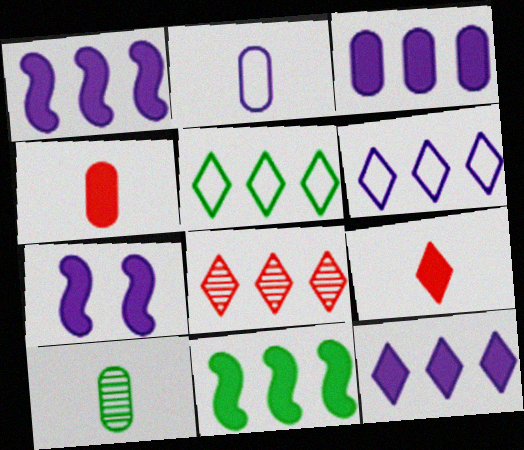[[1, 3, 12], 
[2, 4, 10], 
[5, 8, 12]]